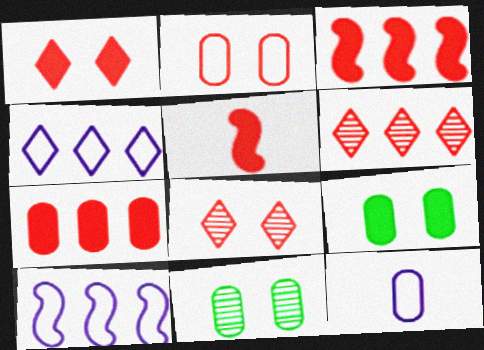[[1, 5, 7], 
[2, 5, 6], 
[4, 5, 11], 
[7, 11, 12]]